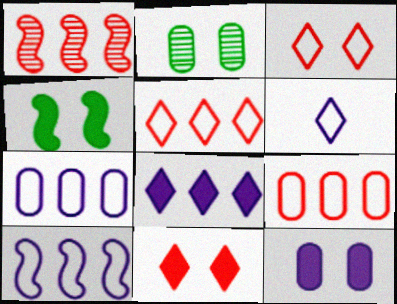[[4, 11, 12]]